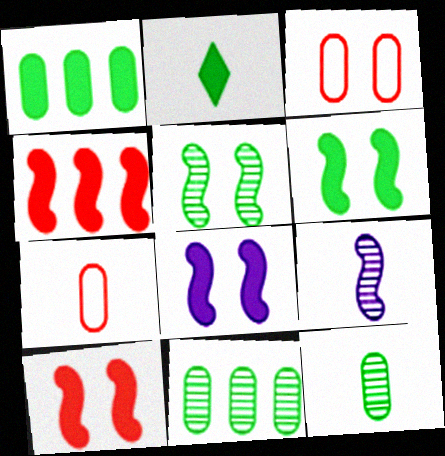[[1, 2, 6], 
[2, 7, 9], 
[6, 8, 10]]